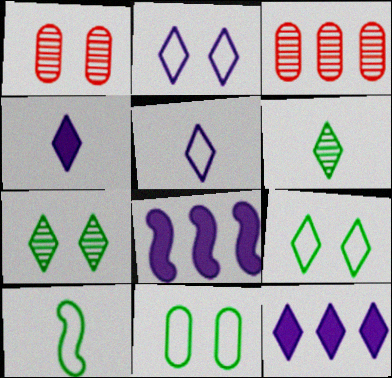[[1, 10, 12]]